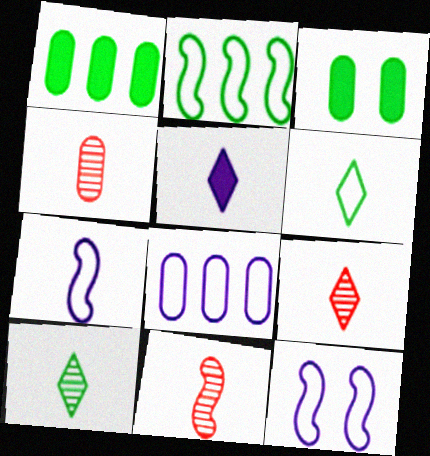[[1, 9, 12], 
[2, 3, 10], 
[3, 4, 8], 
[4, 9, 11], 
[5, 6, 9]]